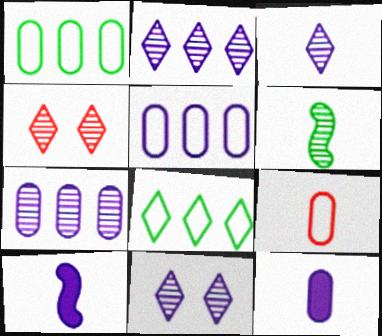[[1, 4, 10], 
[2, 3, 11], 
[4, 6, 7], 
[5, 10, 11]]